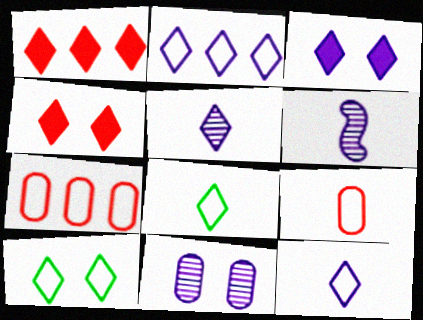[[1, 5, 10], 
[2, 3, 5]]